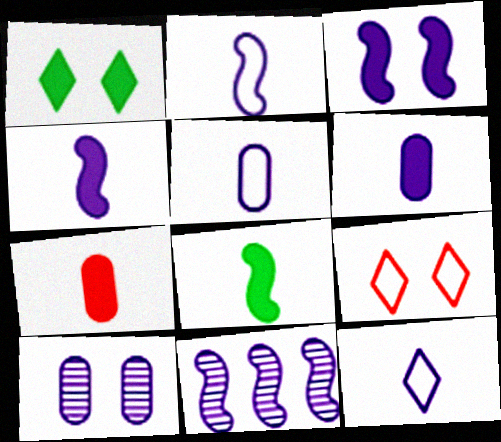[[2, 3, 11], 
[2, 5, 12]]